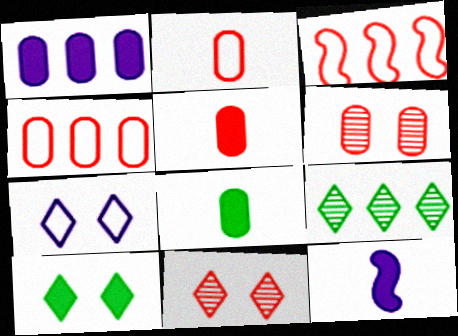[[1, 3, 9], 
[3, 5, 11], 
[4, 5, 6], 
[7, 10, 11]]